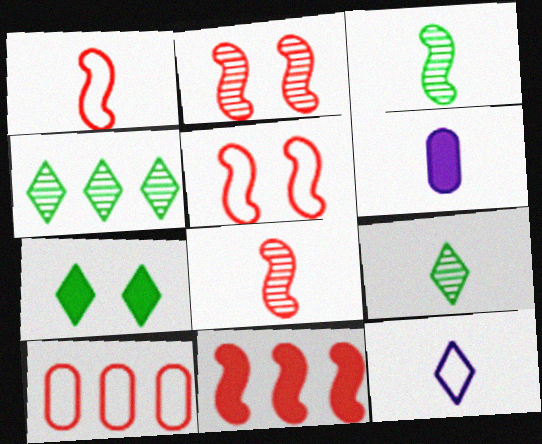[[1, 2, 11], 
[1, 6, 9], 
[4, 5, 6], 
[5, 8, 11], 
[6, 7, 11]]